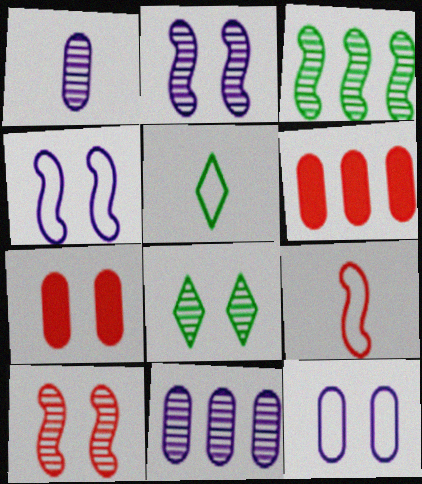[[2, 5, 6], 
[4, 7, 8]]